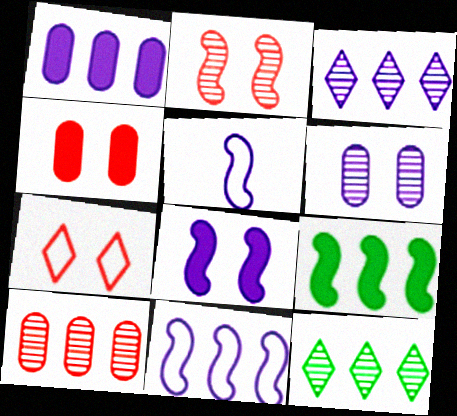[[1, 3, 11], 
[2, 4, 7], 
[2, 5, 9], 
[4, 5, 12]]